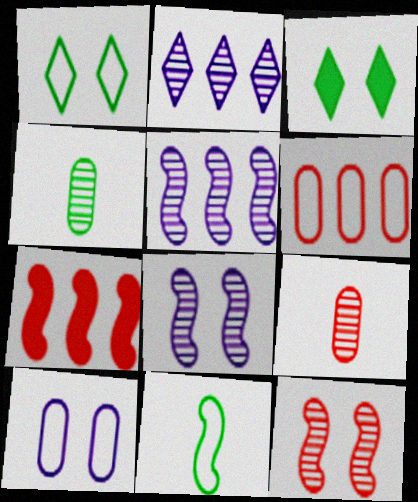[[2, 4, 12], 
[3, 10, 12], 
[7, 8, 11]]